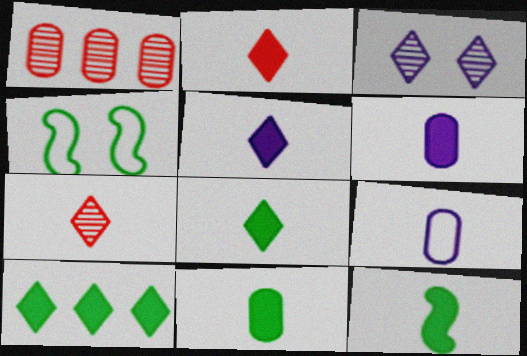[[1, 4, 5], 
[2, 5, 8], 
[2, 6, 12], 
[7, 9, 12], 
[8, 11, 12]]